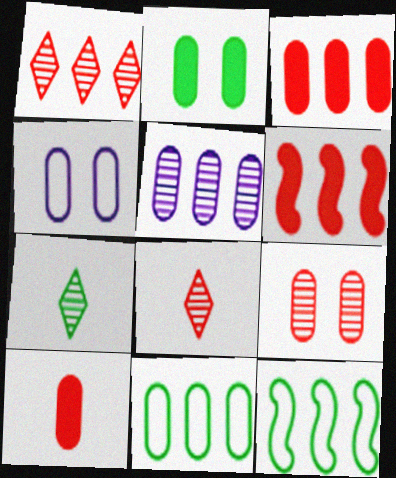[[2, 4, 9], 
[2, 7, 12], 
[3, 5, 11], 
[4, 6, 7]]